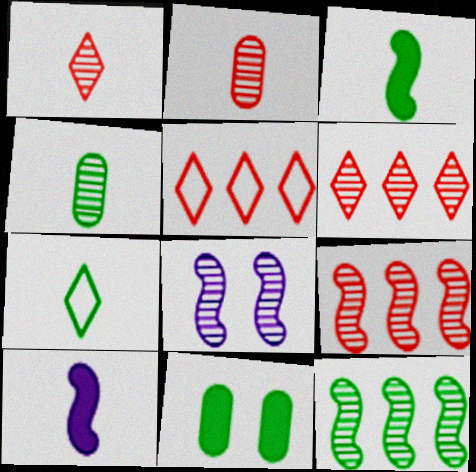[[2, 7, 10], 
[3, 4, 7], 
[4, 6, 8], 
[7, 11, 12]]